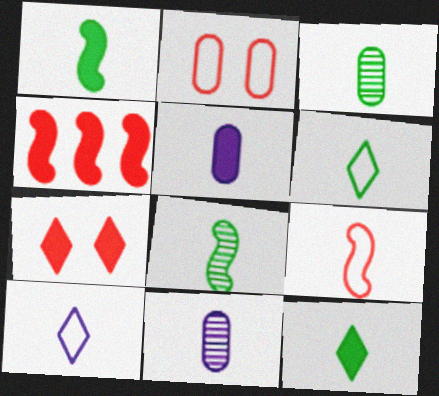[[1, 3, 6], 
[9, 11, 12]]